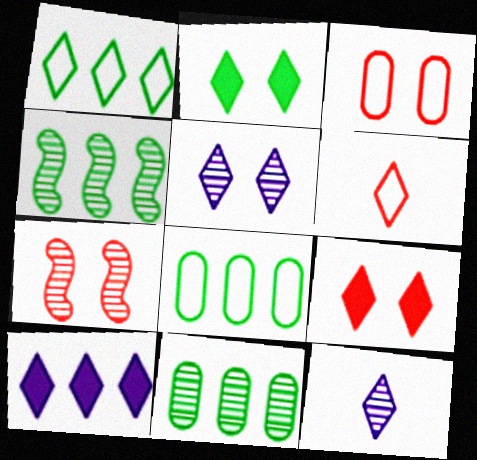[[1, 9, 12], 
[3, 7, 9], 
[7, 11, 12]]